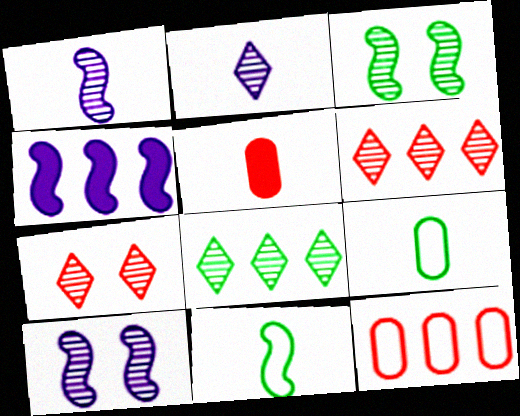[[2, 5, 11], 
[2, 7, 8], 
[4, 7, 9], 
[4, 8, 12]]